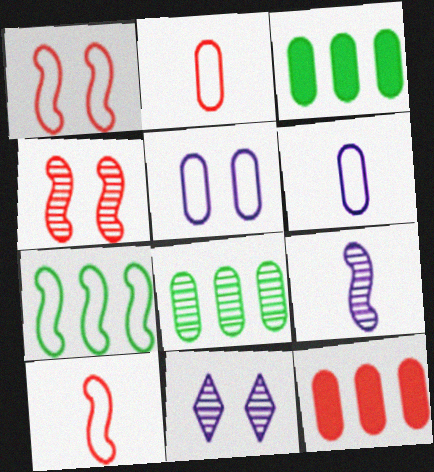[[3, 10, 11]]